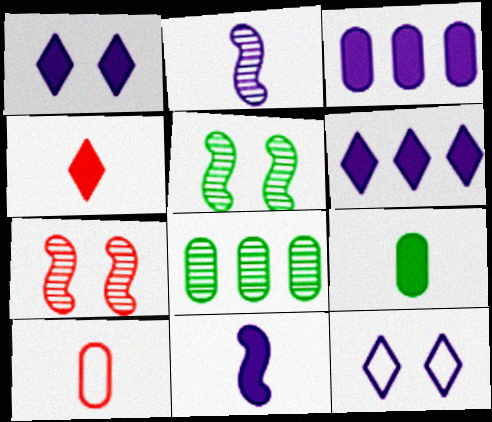[[1, 3, 11], 
[2, 3, 12], 
[4, 9, 11], 
[5, 6, 10]]